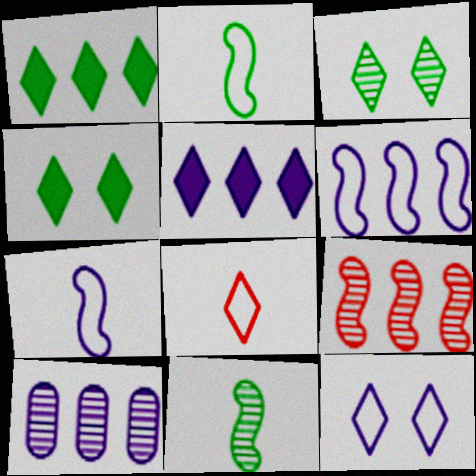[[3, 5, 8], 
[5, 6, 10]]